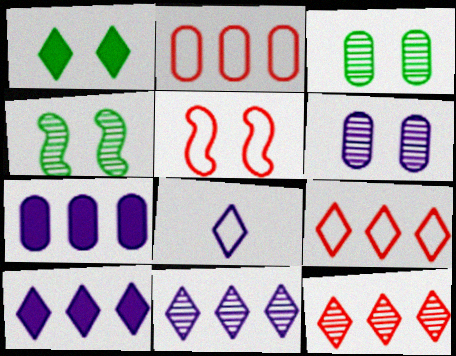[[1, 5, 6], 
[1, 8, 12]]